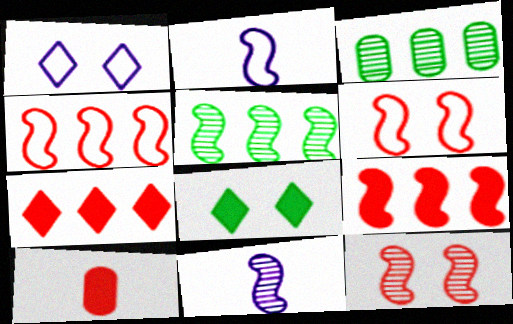[[1, 5, 10], 
[5, 11, 12]]